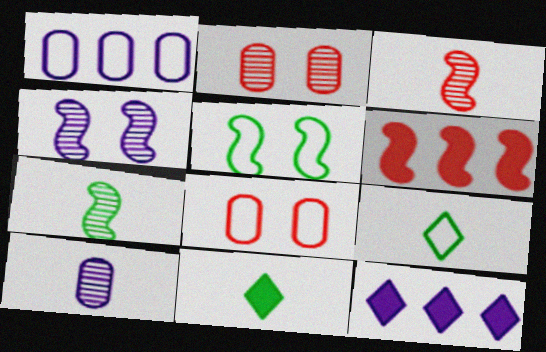[[7, 8, 12]]